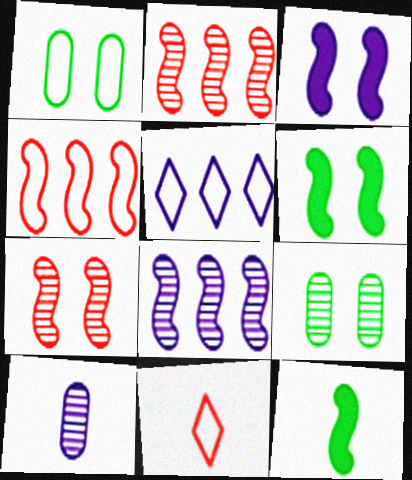[[3, 5, 10], 
[10, 11, 12]]